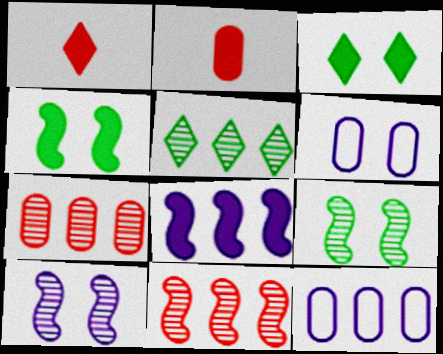[[1, 9, 12], 
[2, 3, 8]]